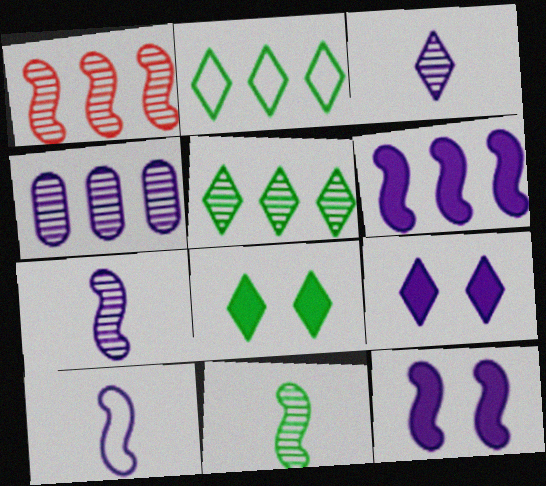[[1, 4, 5], 
[4, 9, 10]]